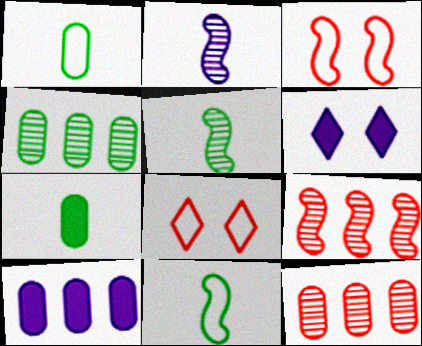[[1, 6, 9], 
[5, 8, 10], 
[6, 11, 12]]